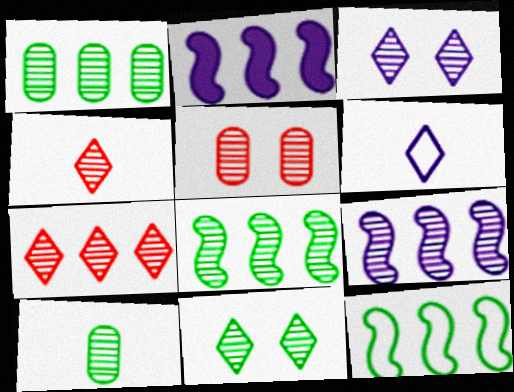[[1, 7, 9], 
[8, 10, 11]]